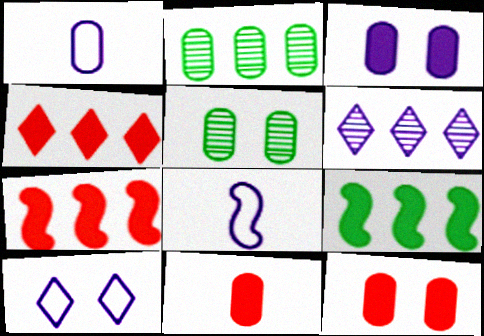[[1, 2, 12], 
[3, 6, 8], 
[4, 5, 8]]